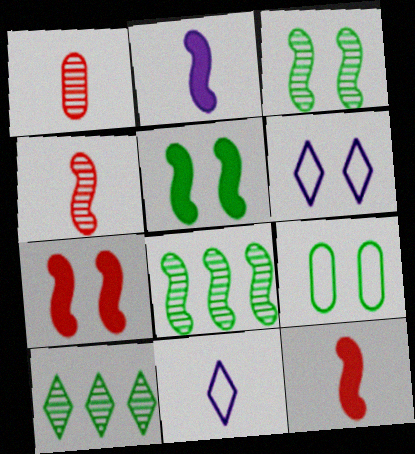[]